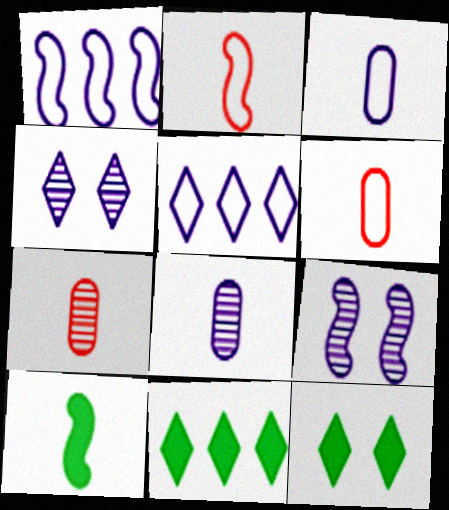[[1, 7, 12], 
[6, 9, 11]]